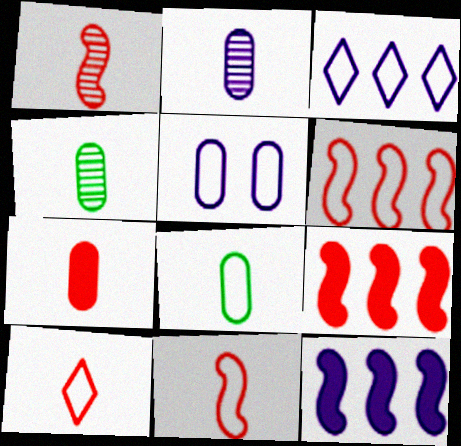[[1, 7, 10], 
[2, 7, 8]]